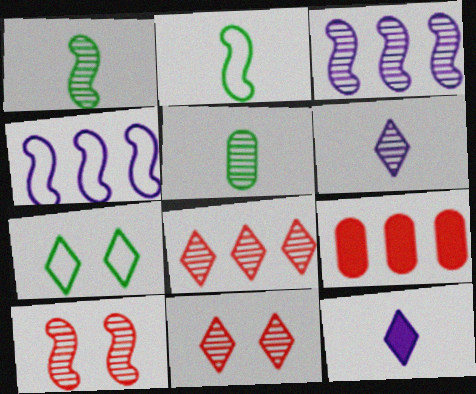[[1, 3, 10], 
[3, 5, 11], 
[7, 8, 12]]